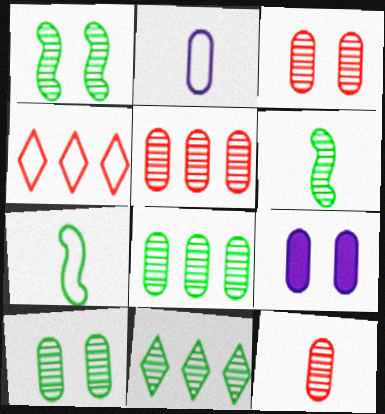[[3, 5, 12], 
[4, 6, 9], 
[6, 10, 11]]